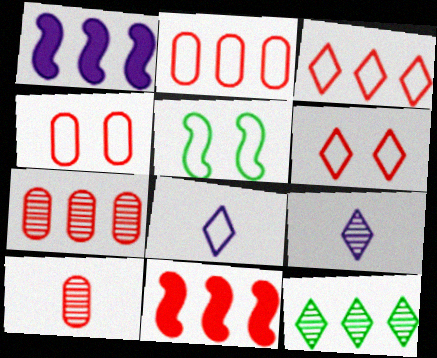[[1, 2, 12], 
[2, 5, 8], 
[3, 7, 11], 
[6, 10, 11]]